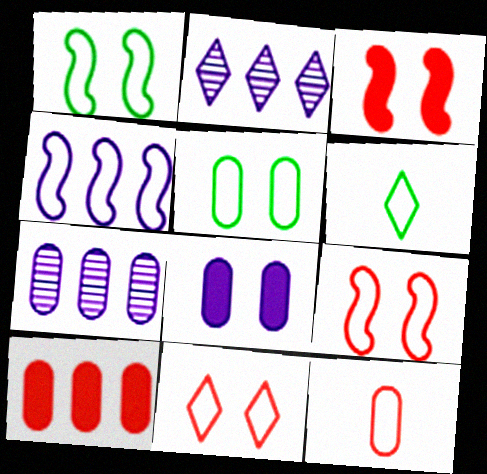[[3, 6, 7]]